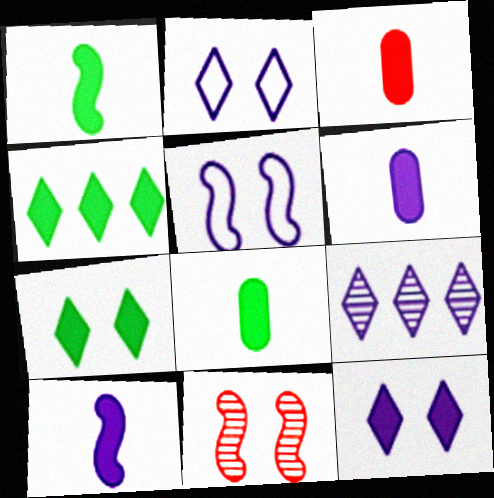[[3, 6, 8], 
[5, 6, 9]]